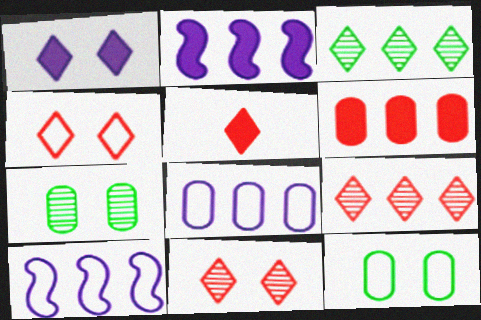[[3, 6, 10], 
[4, 5, 9], 
[5, 7, 10]]